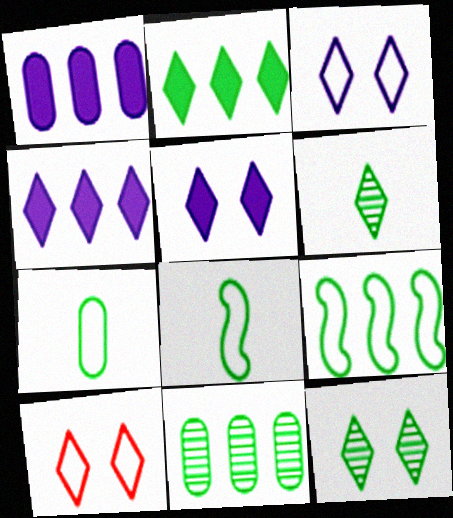[[2, 9, 11], 
[4, 6, 10], 
[5, 10, 12]]